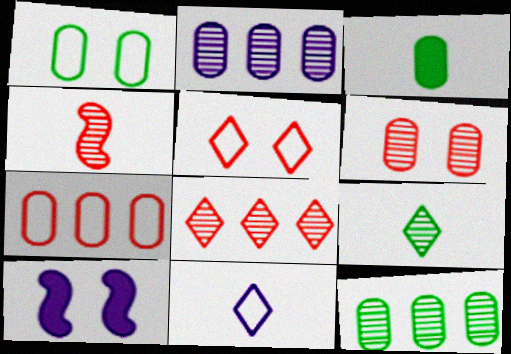[[1, 3, 12], 
[2, 10, 11], 
[3, 4, 11], 
[4, 6, 8], 
[7, 9, 10]]